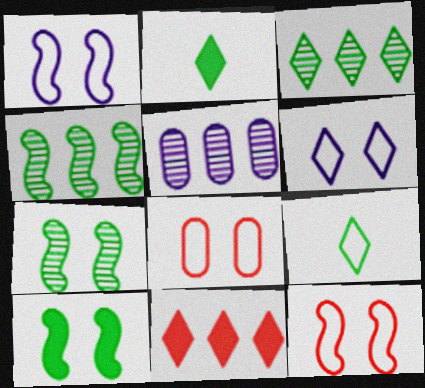[[2, 5, 12]]